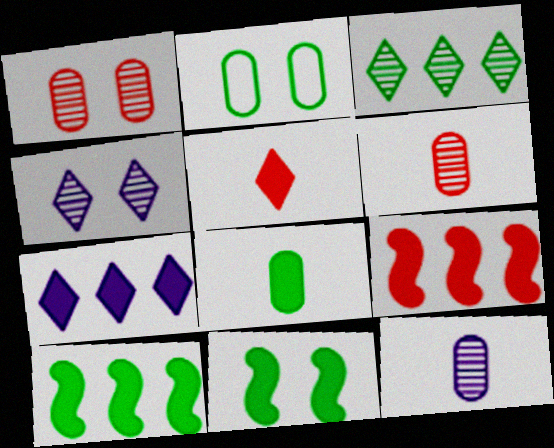[]